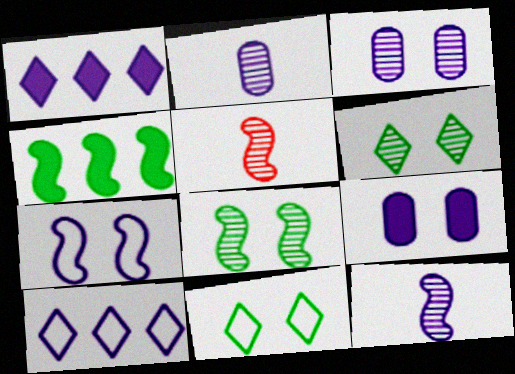[[1, 2, 7], 
[4, 5, 7], 
[9, 10, 12]]